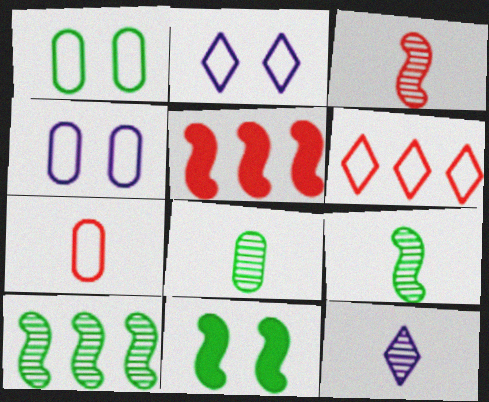[[1, 5, 12], 
[2, 5, 8], 
[3, 8, 12]]